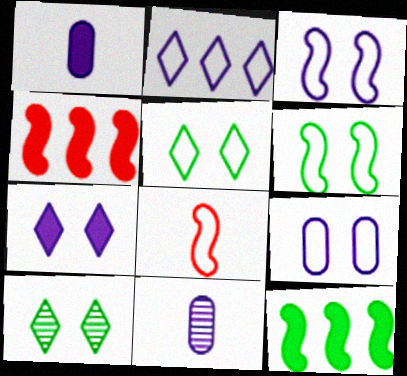[[4, 5, 11]]